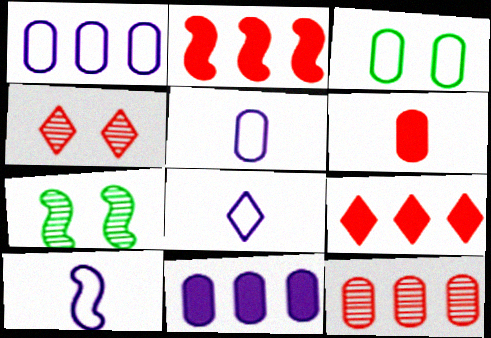[[2, 7, 10], 
[5, 7, 9], 
[5, 8, 10]]